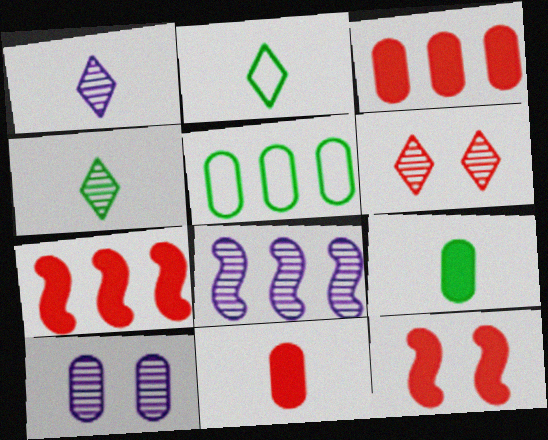[[1, 5, 12], 
[1, 8, 10], 
[2, 7, 10], 
[5, 10, 11]]